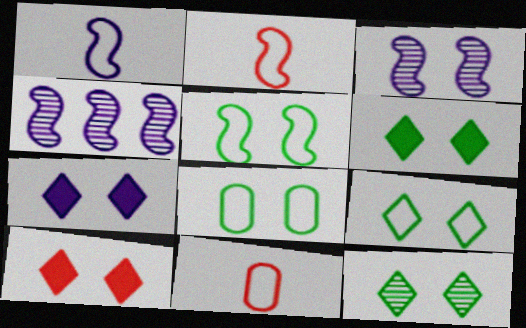[[3, 8, 10], 
[4, 6, 11], 
[5, 8, 9], 
[6, 7, 10], 
[6, 9, 12]]